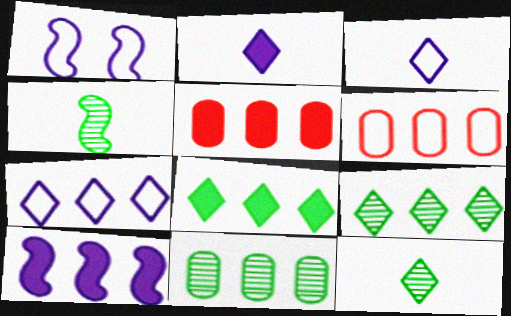[[1, 5, 12], 
[5, 8, 10], 
[6, 9, 10]]